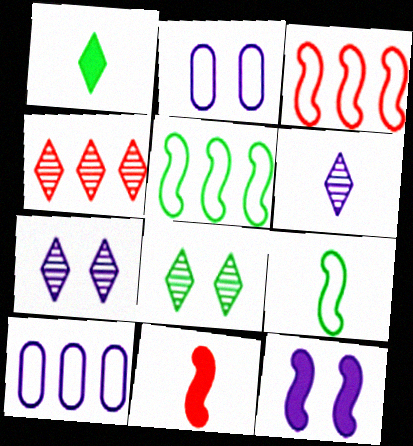[[2, 7, 12], 
[4, 6, 8], 
[6, 10, 12], 
[8, 10, 11]]